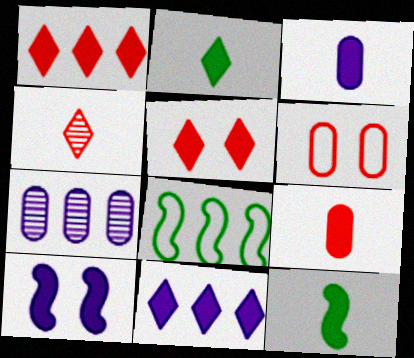[[1, 7, 8], 
[2, 5, 11], 
[3, 10, 11]]